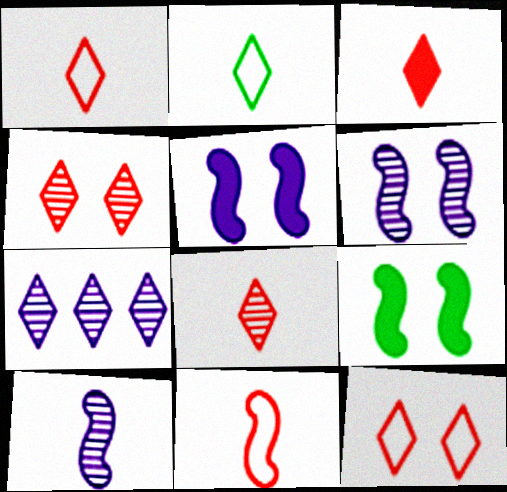[[1, 3, 8]]